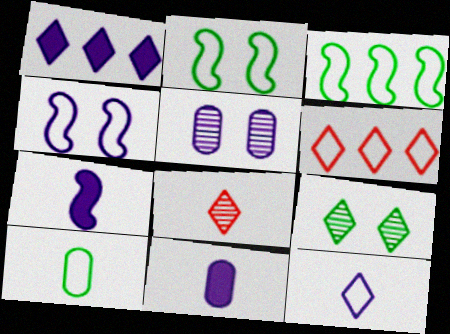[[4, 6, 10], 
[7, 8, 10]]